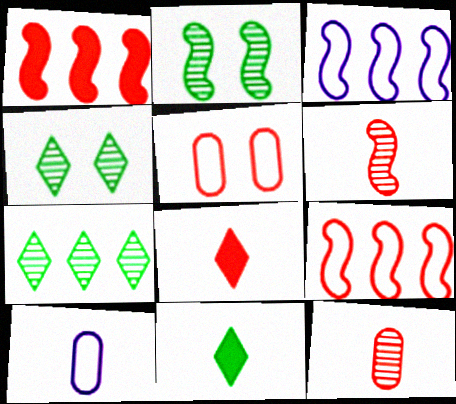[[1, 4, 10], 
[6, 10, 11]]